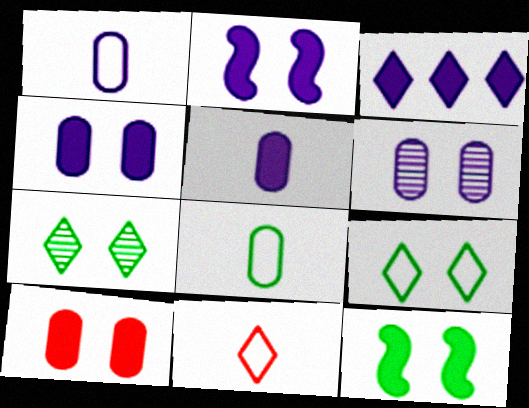[[2, 3, 5], 
[3, 7, 11]]